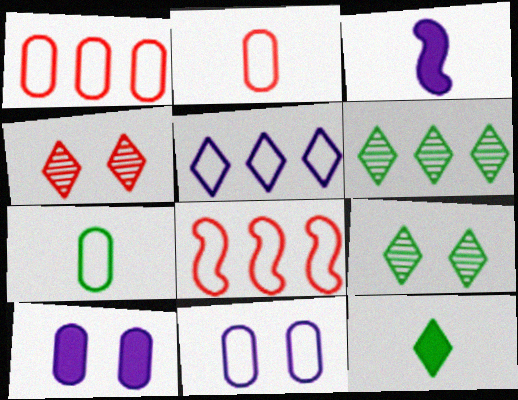[[1, 3, 9], 
[1, 7, 11], 
[4, 5, 12]]